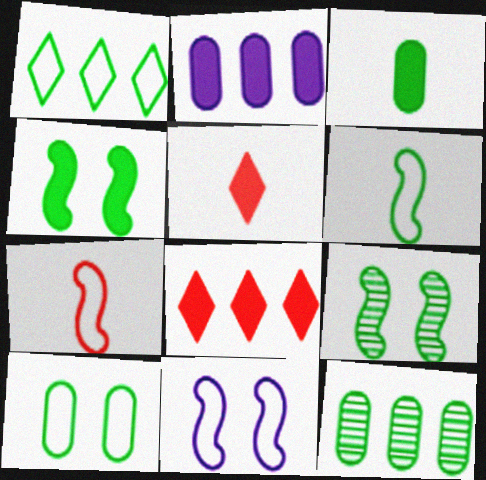[[1, 3, 9], 
[1, 6, 10], 
[2, 4, 5], 
[3, 10, 12], 
[5, 11, 12]]